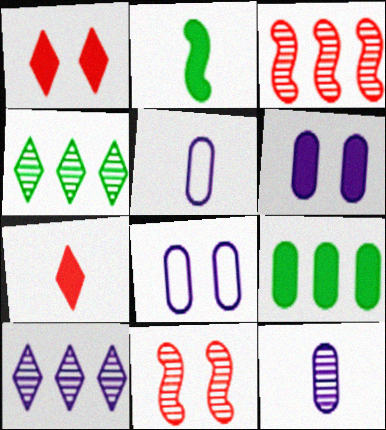[[4, 11, 12]]